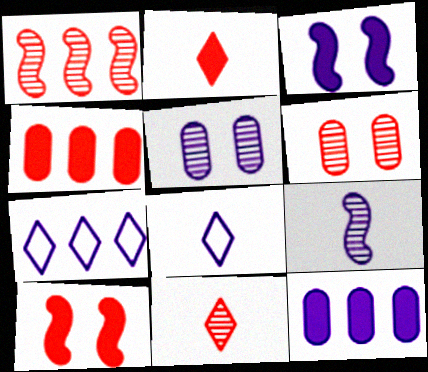[[1, 6, 11], 
[2, 4, 10]]